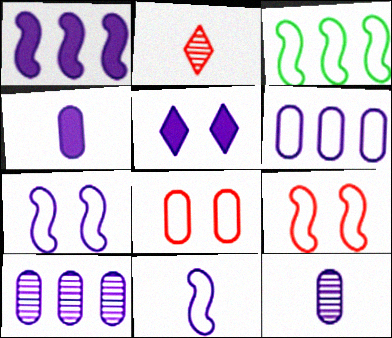[[1, 4, 5], 
[3, 9, 11], 
[5, 10, 11]]